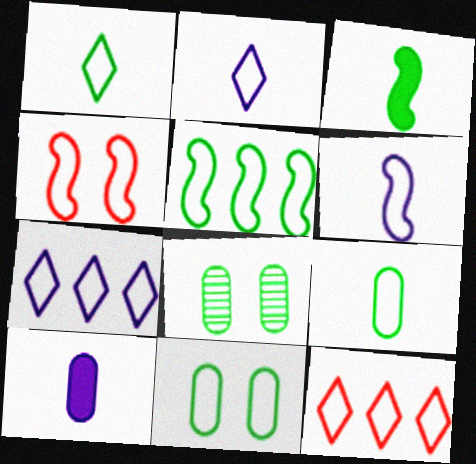[[1, 5, 11], 
[4, 5, 6], 
[4, 7, 9], 
[6, 11, 12]]